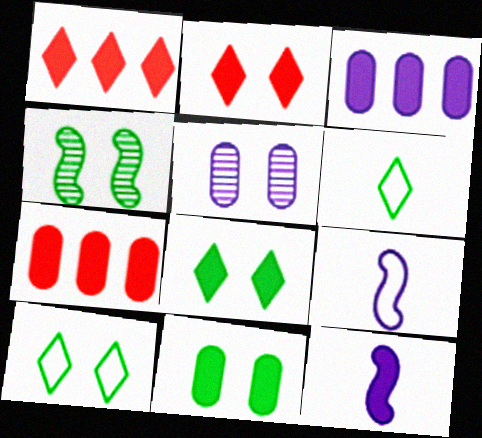[[1, 11, 12], 
[4, 10, 11], 
[7, 8, 12]]